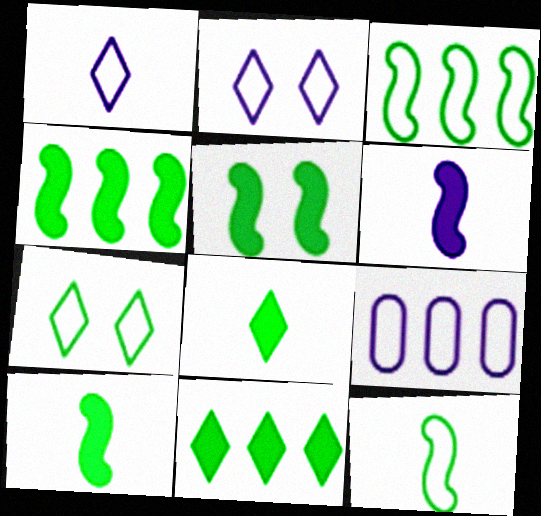[[4, 5, 10]]